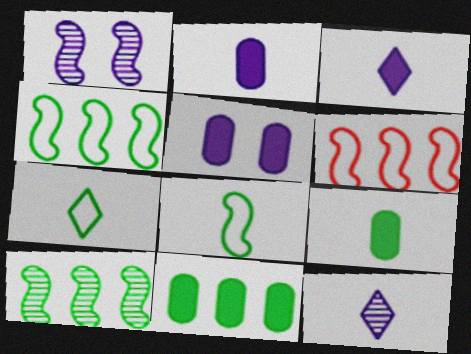[]